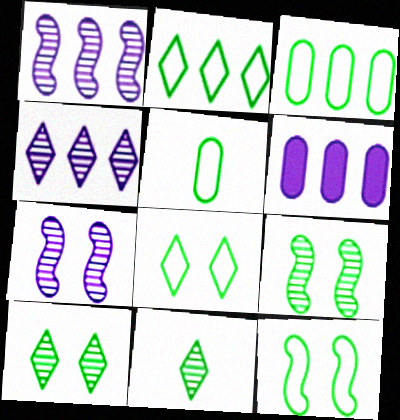[[2, 5, 12]]